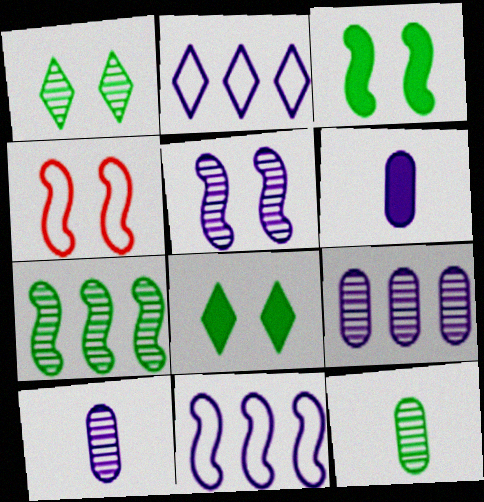[[1, 7, 12], 
[2, 5, 6], 
[3, 4, 5]]